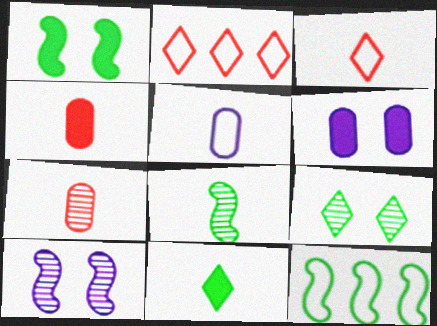[[1, 8, 12], 
[2, 6, 8]]